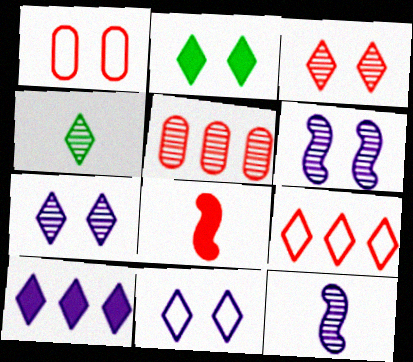[[1, 2, 6], 
[2, 3, 11], 
[4, 5, 6]]